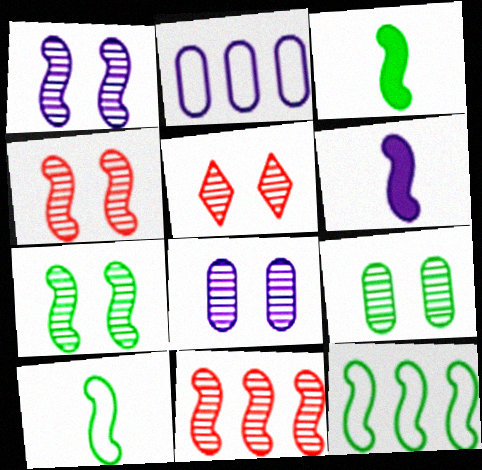[[1, 4, 7], 
[1, 5, 9], 
[2, 3, 5], 
[3, 7, 12], 
[4, 6, 12], 
[5, 7, 8]]